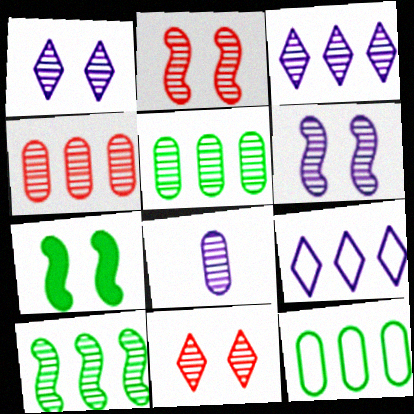[[3, 4, 10], 
[3, 6, 8], 
[8, 10, 11]]